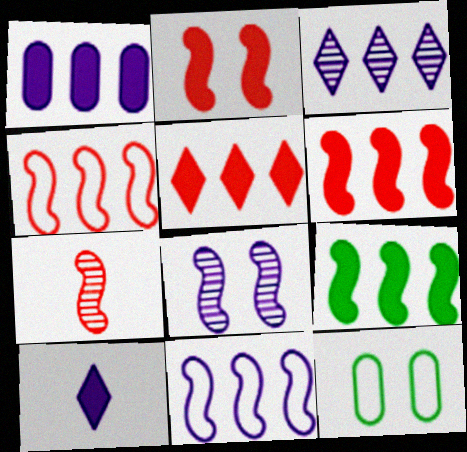[[1, 3, 11], 
[1, 5, 9], 
[2, 4, 7]]